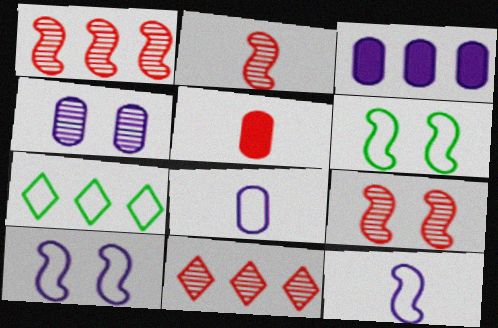[[1, 2, 9], 
[1, 3, 7], 
[3, 4, 8]]